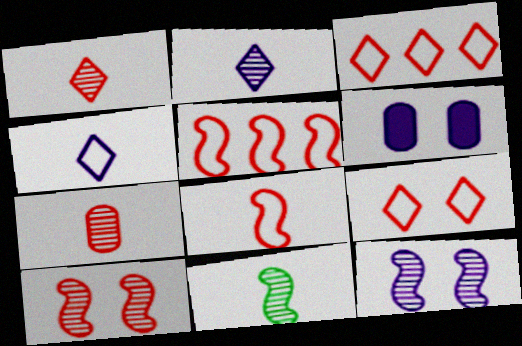[[2, 7, 11], 
[3, 6, 11]]